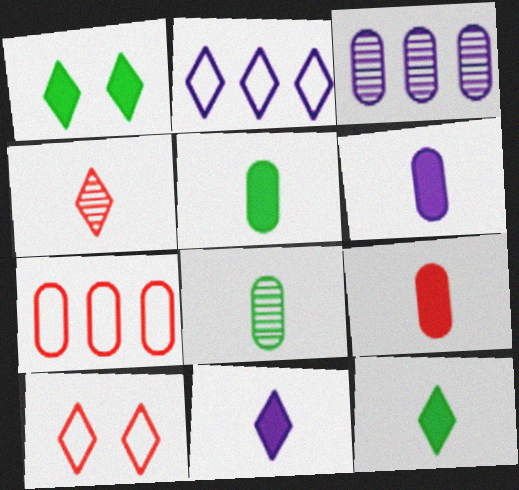[[1, 2, 4], 
[5, 6, 9]]